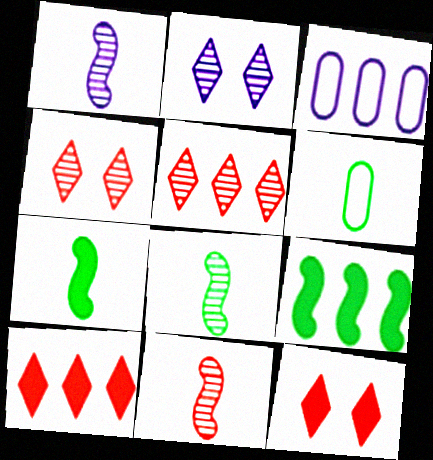[[1, 8, 11], 
[3, 4, 7], 
[3, 5, 9], 
[3, 8, 12]]